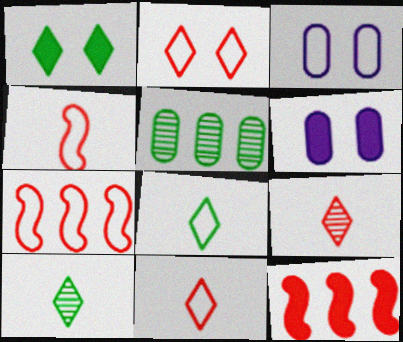[[3, 7, 8], 
[3, 10, 12], 
[6, 7, 10]]